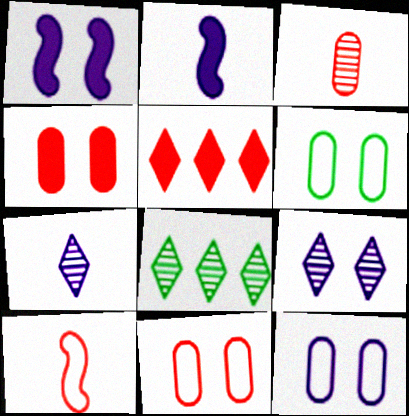[[1, 9, 12], 
[2, 8, 11], 
[6, 11, 12]]